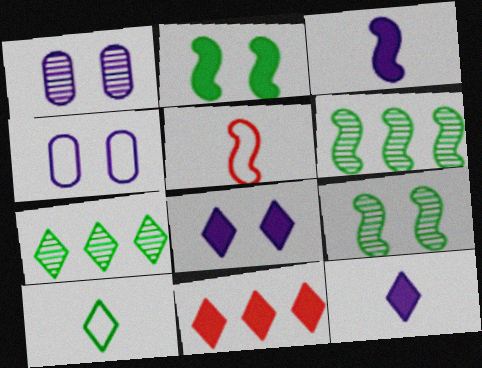[]